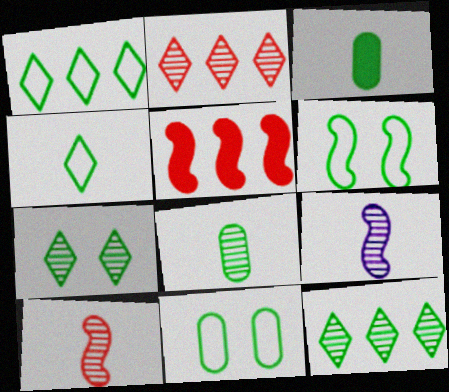[[3, 6, 12], 
[5, 6, 9]]